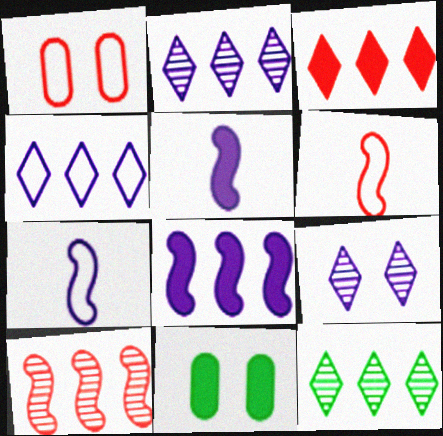[[1, 5, 12], 
[2, 6, 11], 
[3, 4, 12], 
[3, 5, 11]]